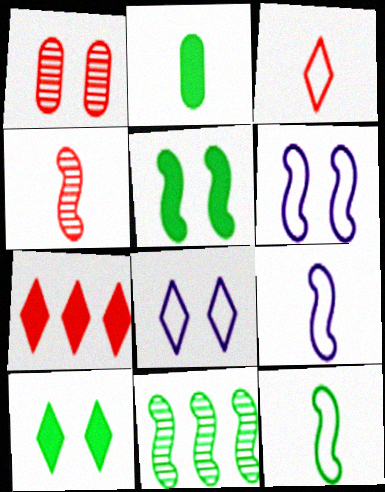[[1, 5, 8], 
[1, 6, 10], 
[5, 11, 12]]